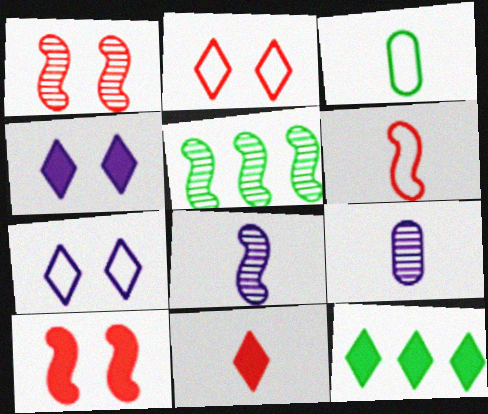[[1, 5, 8], 
[3, 8, 11], 
[4, 11, 12]]